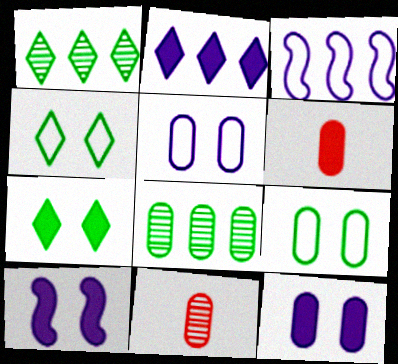[[3, 7, 11], 
[5, 6, 8]]